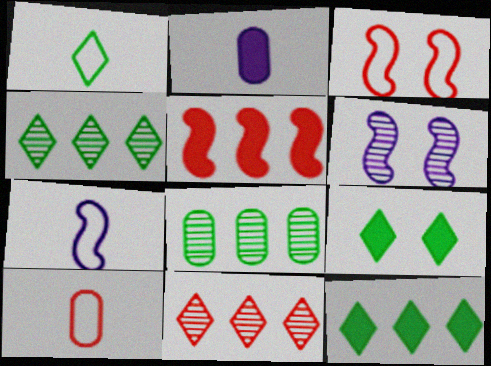[[1, 4, 9], 
[1, 7, 10], 
[2, 3, 4], 
[2, 5, 9], 
[6, 10, 12]]